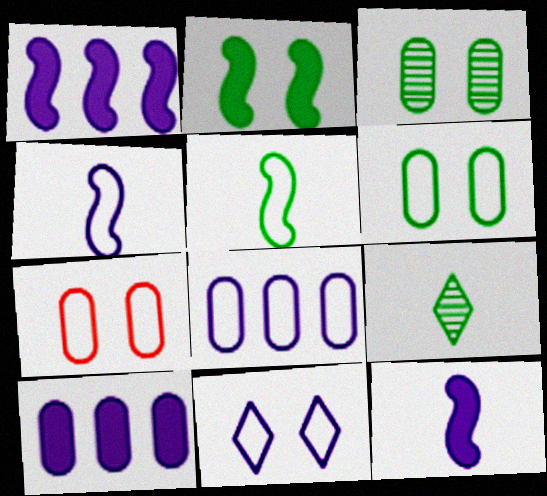[[1, 7, 9], 
[4, 8, 11]]